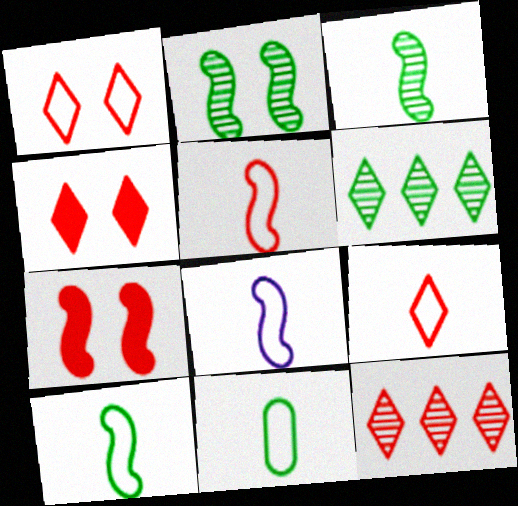[[4, 9, 12], 
[5, 8, 10], 
[8, 9, 11]]